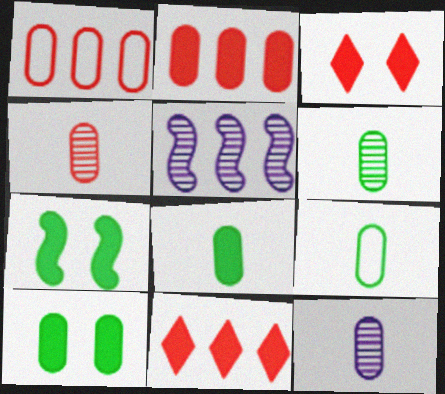[[1, 10, 12], 
[3, 5, 9], 
[4, 6, 12], 
[6, 8, 9]]